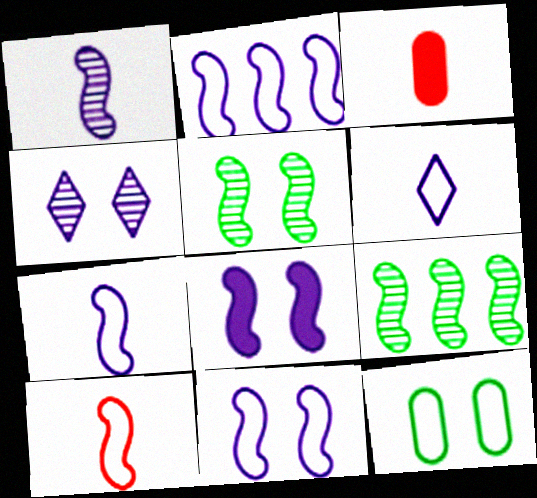[[1, 2, 8], 
[2, 7, 11], 
[8, 9, 10]]